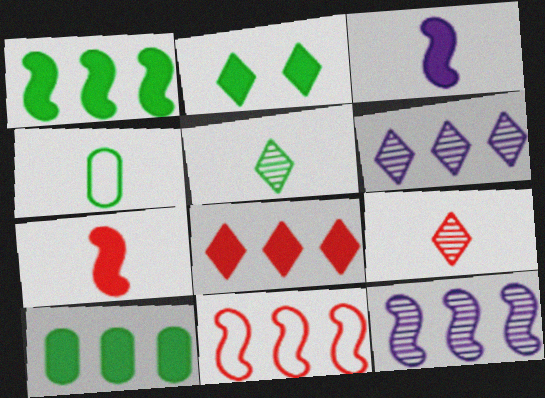[[1, 11, 12], 
[3, 4, 9], 
[6, 10, 11]]